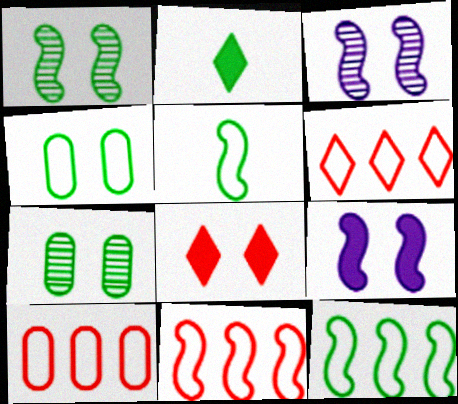[[2, 3, 10], 
[2, 7, 12], 
[3, 4, 8], 
[6, 10, 11]]